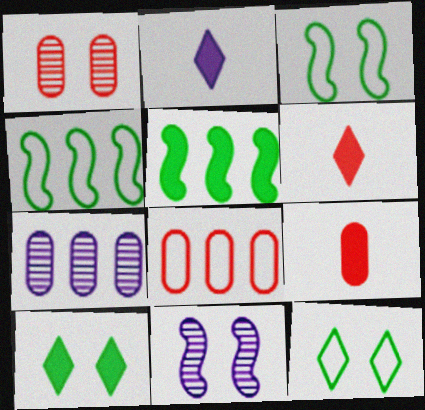[[1, 2, 4], 
[1, 8, 9], 
[3, 6, 7]]